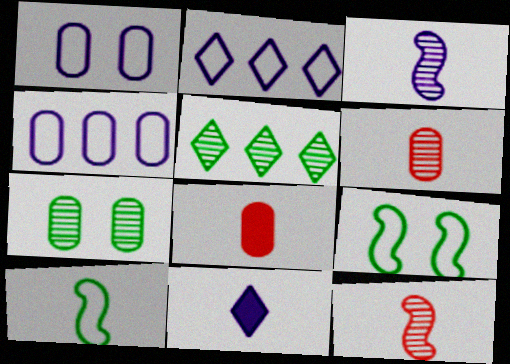[[4, 7, 8], 
[6, 10, 11]]